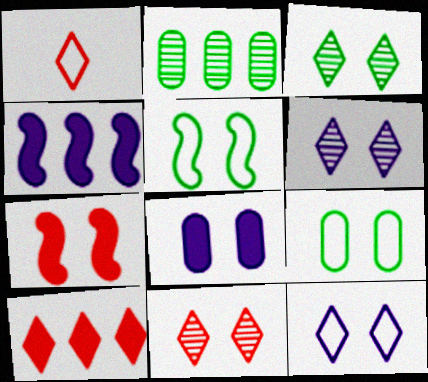[[1, 10, 11], 
[3, 6, 11], 
[5, 8, 11], 
[6, 7, 9]]